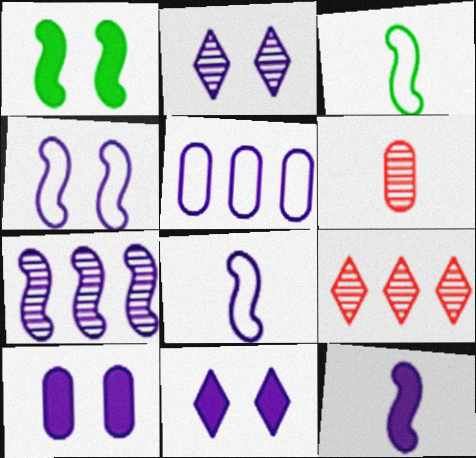[[2, 4, 10], 
[2, 5, 12], 
[3, 9, 10], 
[4, 7, 12]]